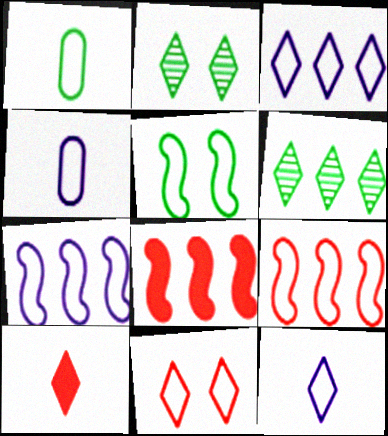[[1, 7, 11], 
[2, 3, 10], 
[2, 4, 8]]